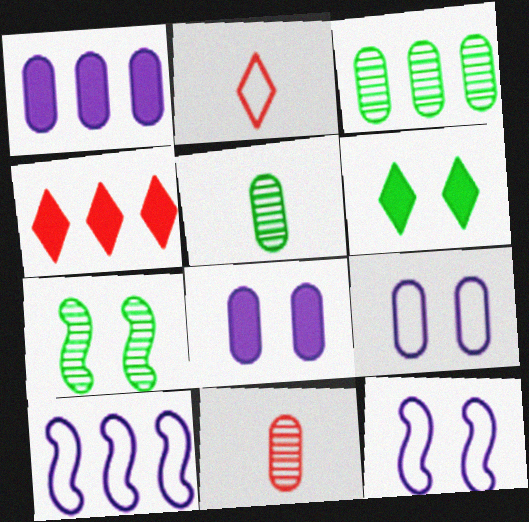[[1, 2, 7], 
[3, 4, 10], 
[4, 5, 12], 
[6, 10, 11]]